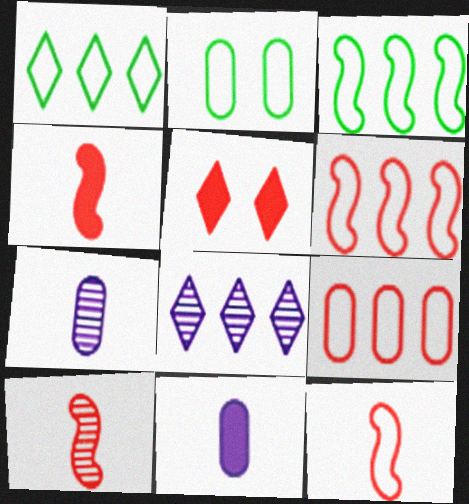[[2, 4, 8], 
[3, 5, 7], 
[4, 10, 12], 
[5, 9, 10]]